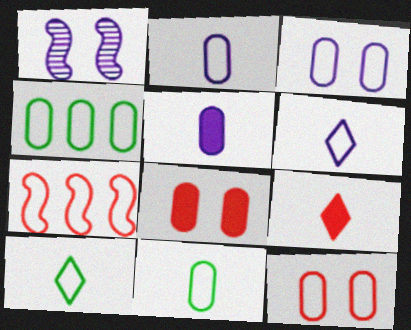[[1, 4, 9], 
[2, 4, 12], 
[3, 7, 10]]